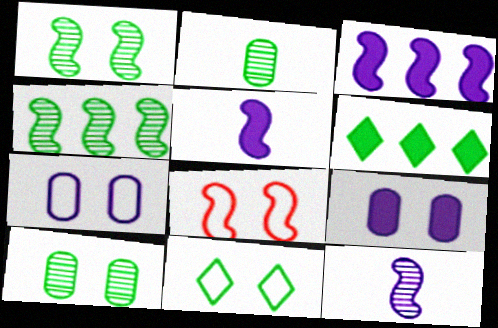[[4, 5, 8], 
[7, 8, 11]]